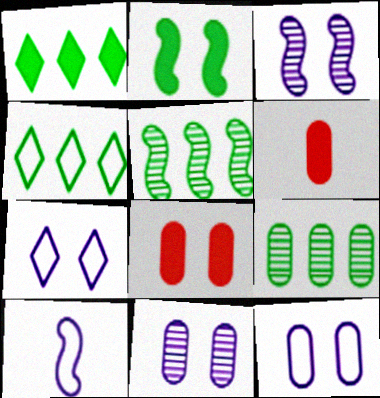[[3, 4, 6], 
[5, 6, 7], 
[6, 9, 12]]